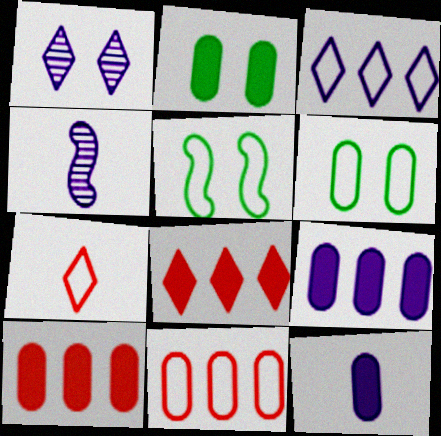[[2, 10, 12], 
[4, 6, 8]]